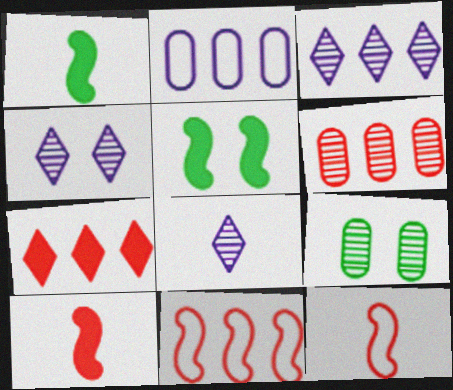[[3, 4, 8], 
[6, 7, 11]]